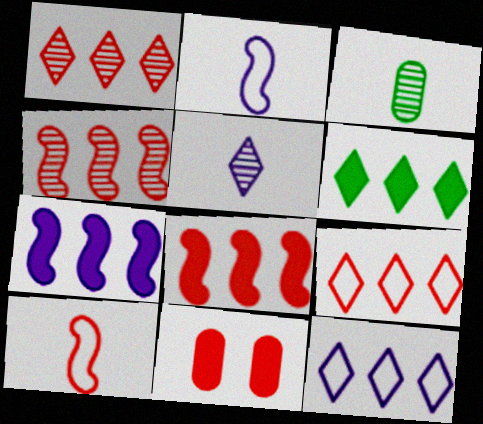[[1, 6, 12], 
[1, 10, 11]]